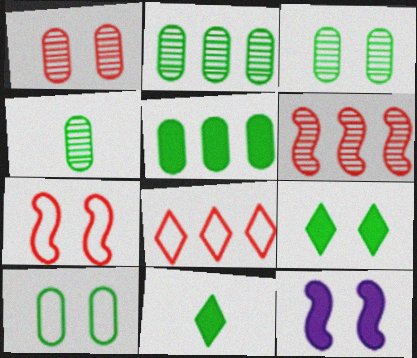[[2, 3, 4], 
[4, 5, 10], 
[4, 8, 12]]